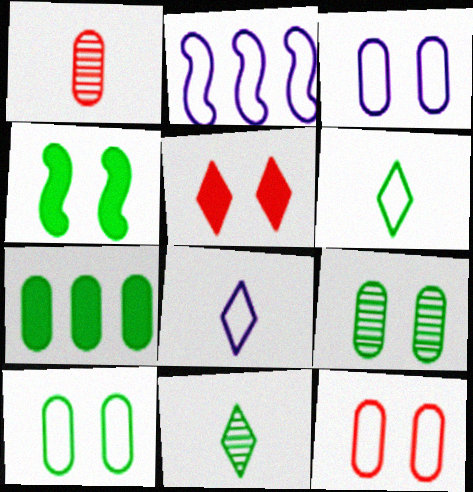[[1, 3, 7], 
[2, 3, 8], 
[2, 6, 12], 
[3, 10, 12]]